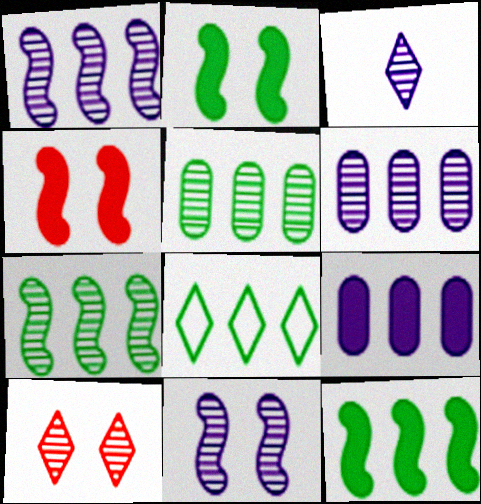[[3, 6, 11], 
[5, 8, 12]]